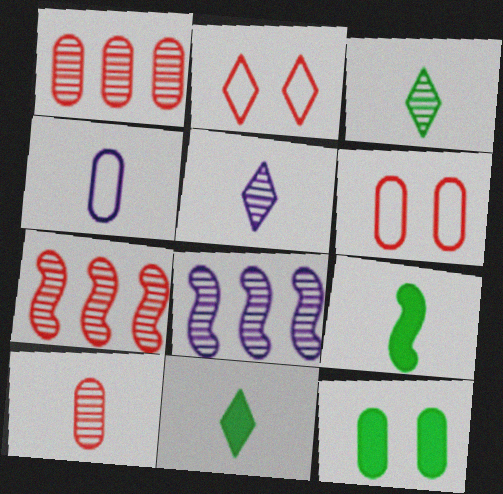[[1, 4, 12], 
[6, 8, 11]]